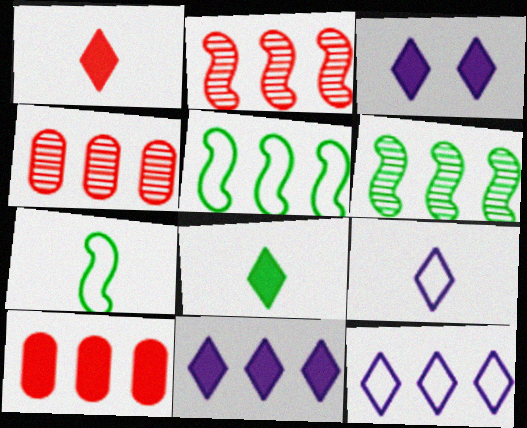[[3, 4, 7], 
[4, 5, 11], 
[6, 10, 12]]